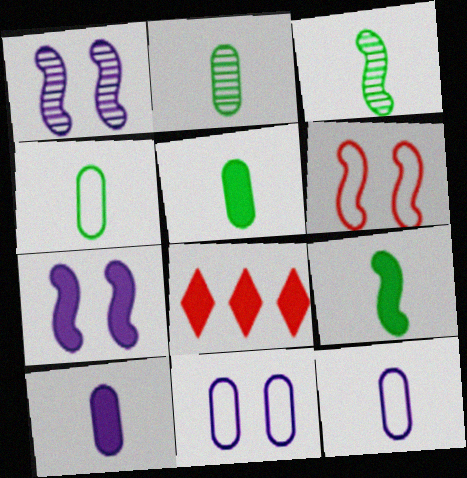[[1, 4, 8], 
[2, 4, 5], 
[3, 8, 11], 
[5, 7, 8]]